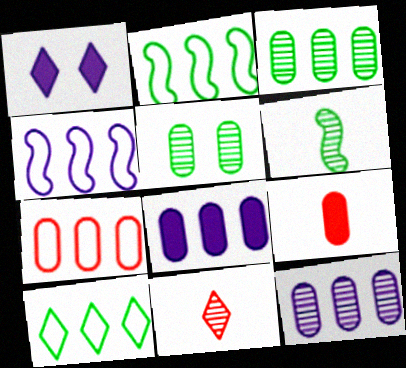[[1, 6, 7], 
[1, 10, 11], 
[3, 7, 8], 
[4, 7, 10]]